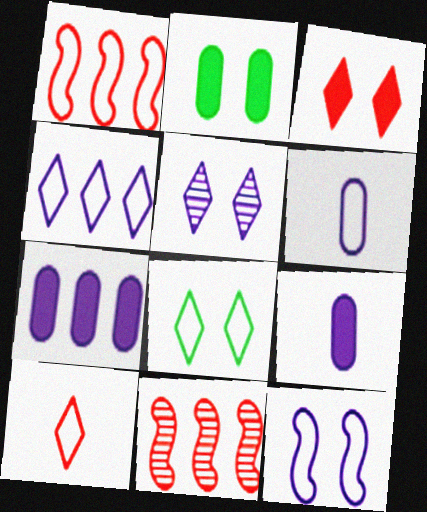[[1, 6, 8], 
[3, 5, 8], 
[4, 6, 12], 
[4, 8, 10], 
[8, 9, 11]]